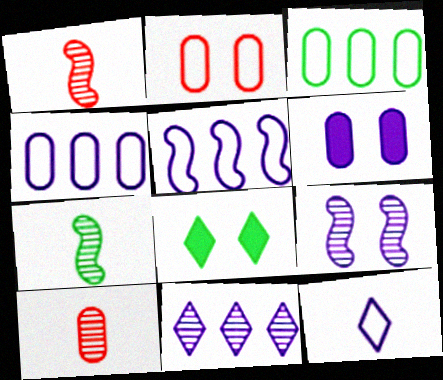[[1, 4, 8], 
[2, 8, 9], 
[3, 6, 10], 
[3, 7, 8], 
[5, 8, 10]]